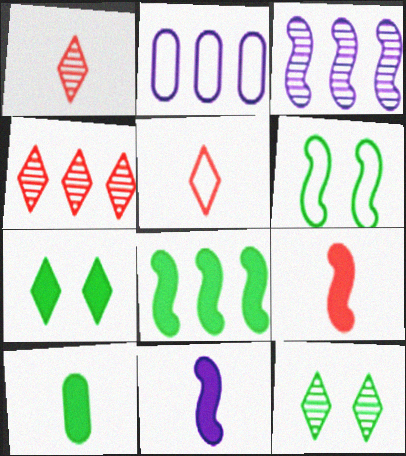[[2, 4, 8], 
[2, 5, 6], 
[2, 9, 12], 
[3, 6, 9], 
[7, 8, 10]]